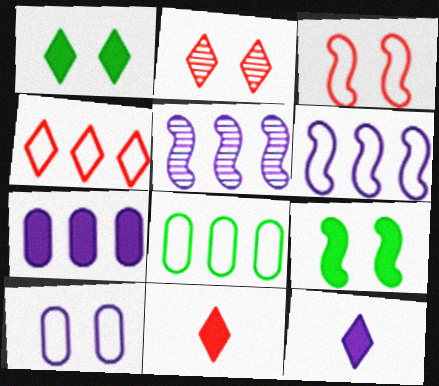[[2, 4, 11], 
[2, 9, 10], 
[4, 6, 8], 
[5, 10, 12], 
[7, 9, 11]]